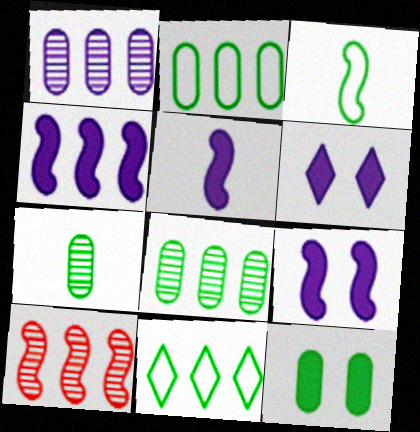[[2, 7, 12], 
[3, 9, 10], 
[4, 5, 9]]